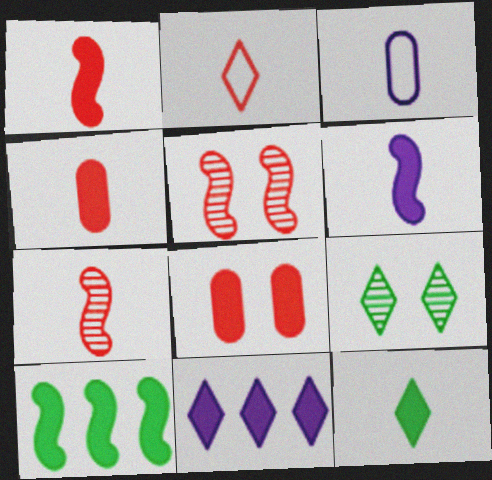[[2, 4, 7], 
[2, 9, 11], 
[3, 7, 12], 
[4, 6, 12]]